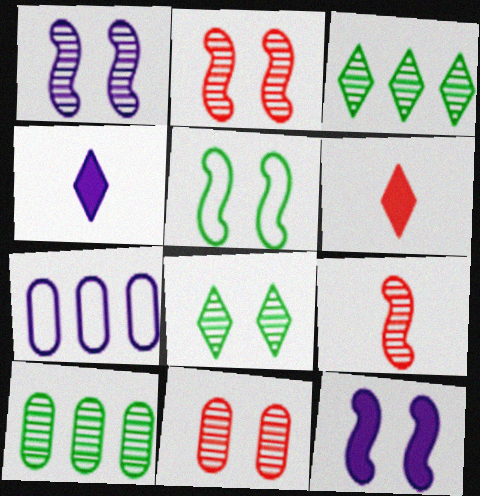[[1, 4, 7], 
[1, 8, 11], 
[2, 5, 12]]